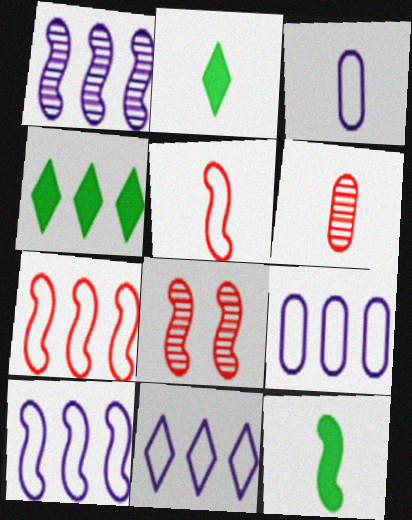[[2, 8, 9], 
[3, 4, 8], 
[8, 10, 12], 
[9, 10, 11]]